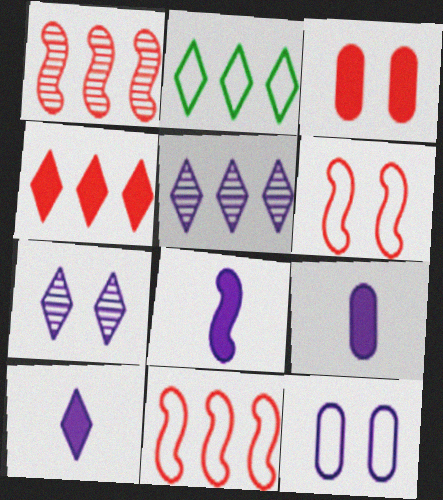[[2, 4, 5], 
[5, 8, 12], 
[8, 9, 10]]